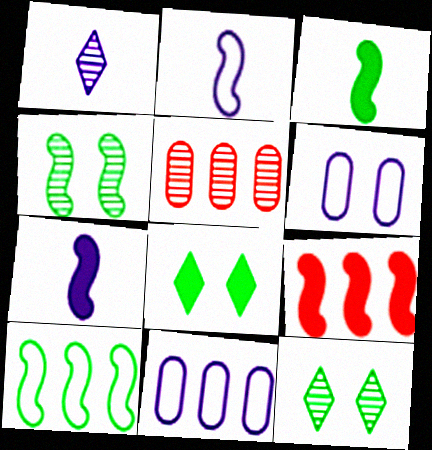[[1, 4, 5], 
[2, 4, 9], 
[2, 5, 8], 
[3, 4, 10]]